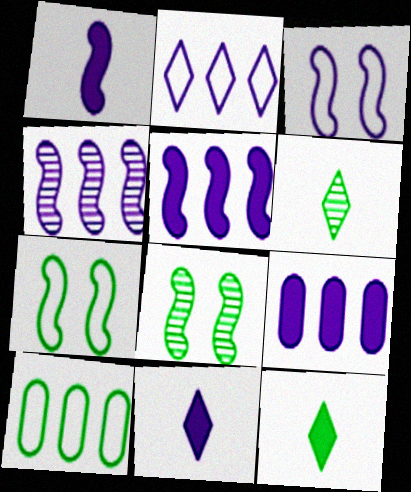[[1, 3, 4], 
[2, 4, 9], 
[8, 10, 12]]